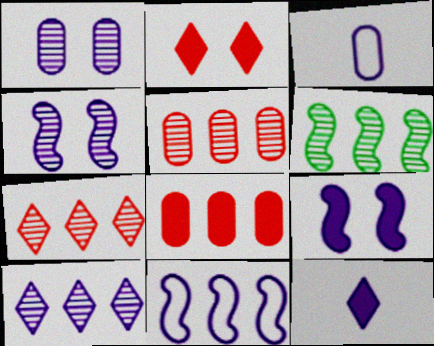[[1, 11, 12], 
[2, 3, 6], 
[3, 9, 10], 
[5, 6, 10]]